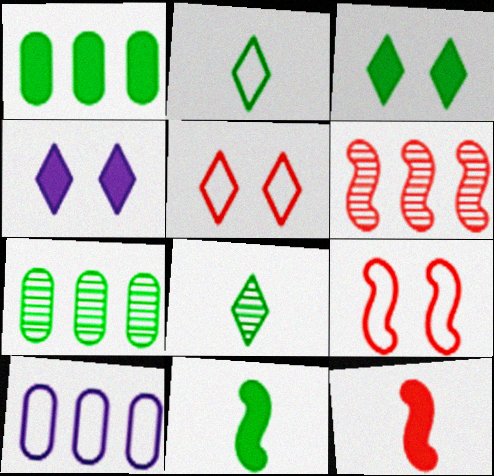[[1, 3, 11], 
[1, 4, 12], 
[2, 9, 10], 
[6, 9, 12]]